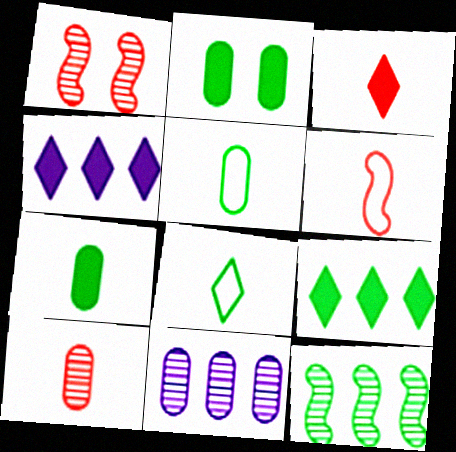[[1, 4, 5], 
[2, 8, 12], 
[3, 6, 10]]